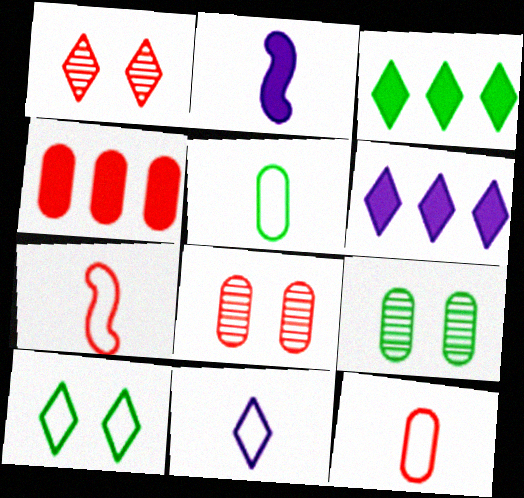[[1, 3, 11], 
[1, 4, 7], 
[4, 8, 12], 
[5, 7, 11], 
[6, 7, 9]]